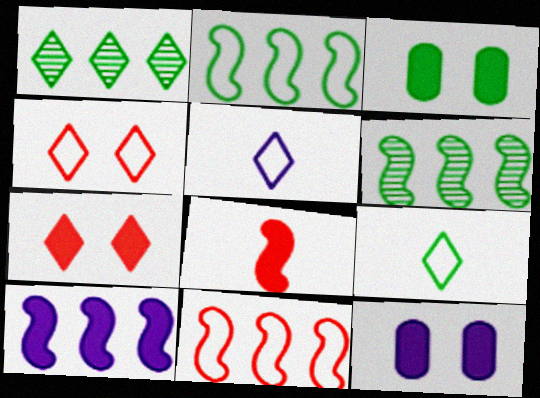[[1, 5, 7], 
[3, 6, 9], 
[6, 10, 11]]